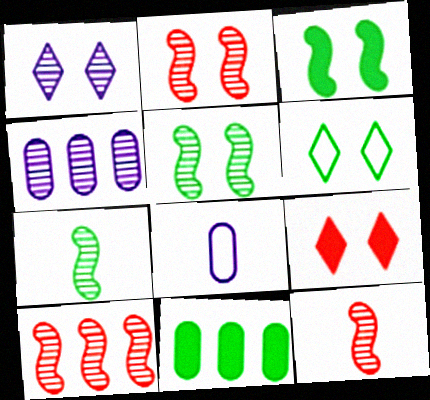[[1, 6, 9], 
[2, 10, 12], 
[6, 7, 11]]